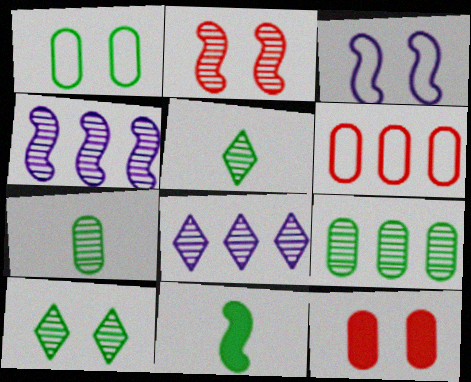[[2, 7, 8], 
[3, 10, 12]]